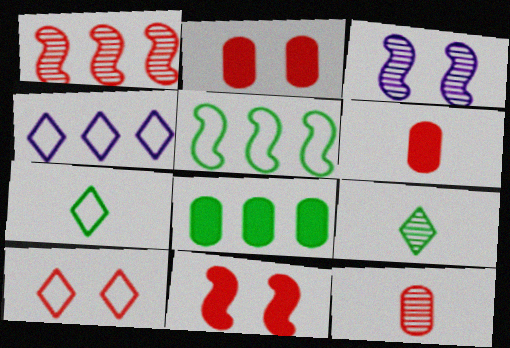[[1, 4, 8], 
[1, 6, 10], 
[4, 7, 10]]